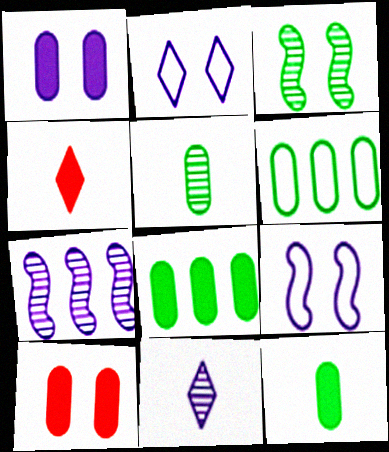[[2, 3, 10]]